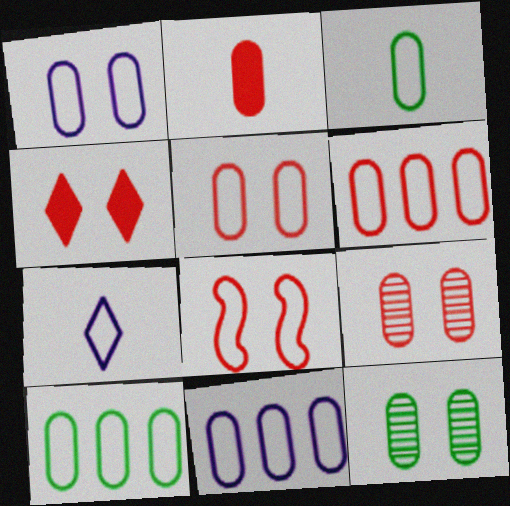[[1, 3, 6], 
[2, 6, 9], 
[2, 11, 12], 
[3, 5, 11], 
[4, 8, 9], 
[6, 10, 11], 
[7, 8, 10]]